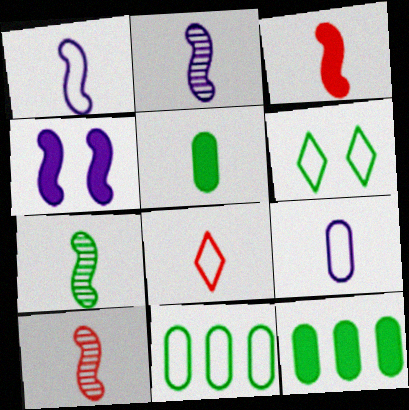[[1, 3, 7], 
[2, 5, 8], 
[2, 7, 10], 
[6, 7, 12]]